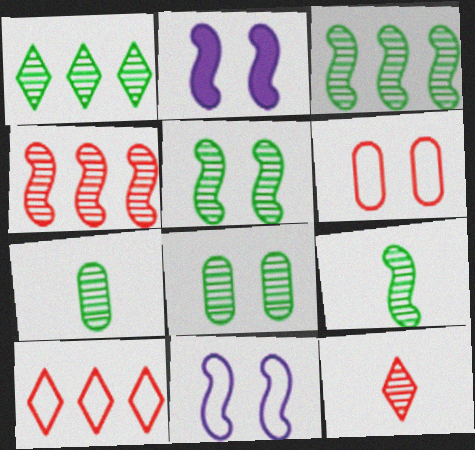[[1, 5, 7], 
[1, 8, 9], 
[2, 7, 10], 
[3, 5, 9]]